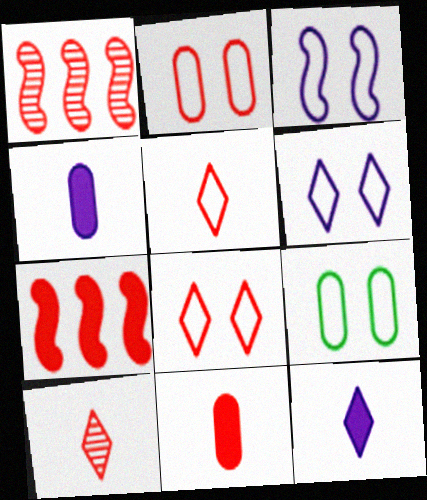[[1, 8, 11], 
[1, 9, 12], 
[2, 7, 10], 
[3, 8, 9]]